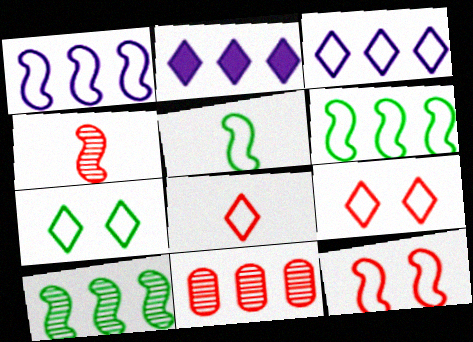[[1, 5, 12], 
[2, 6, 11], 
[3, 7, 8]]